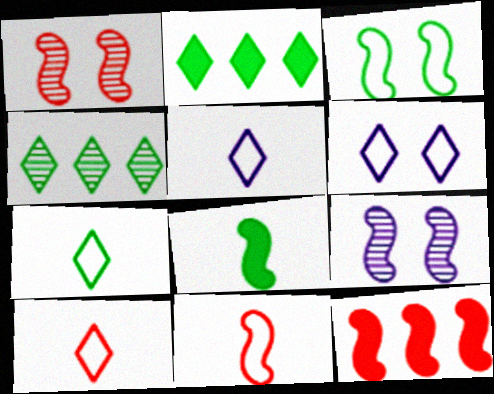[[1, 11, 12], 
[5, 7, 10]]